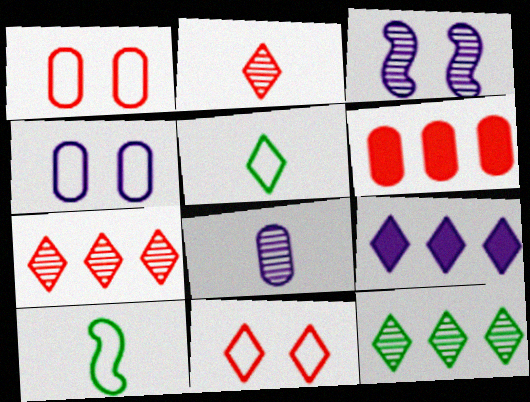[[3, 5, 6]]